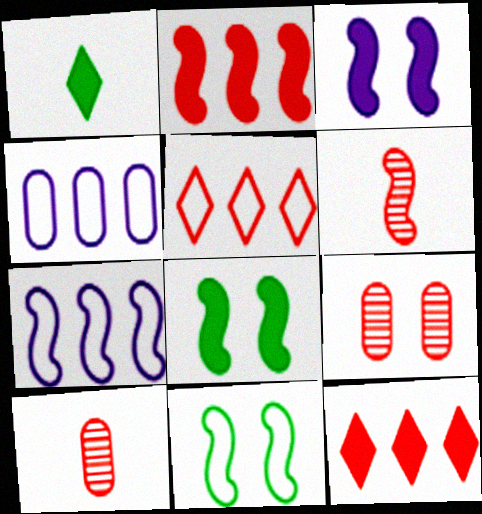[[1, 7, 9], 
[6, 7, 8]]